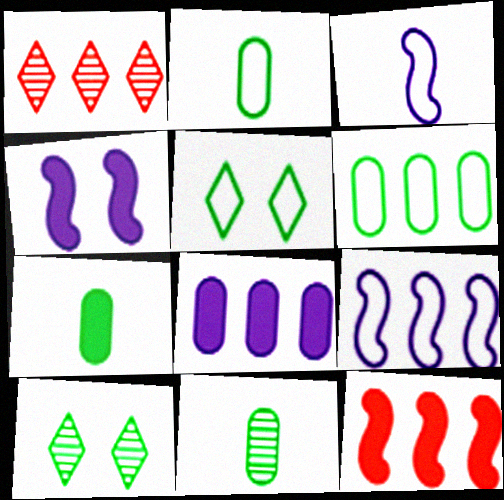[[1, 2, 4], 
[2, 7, 11]]